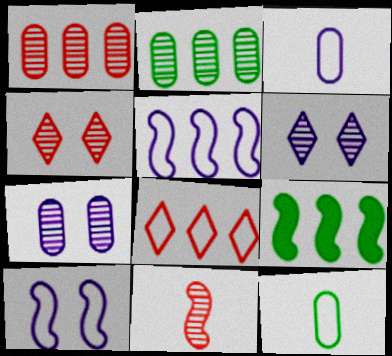[[1, 4, 11], 
[2, 6, 11], 
[3, 4, 9], 
[8, 10, 12], 
[9, 10, 11]]